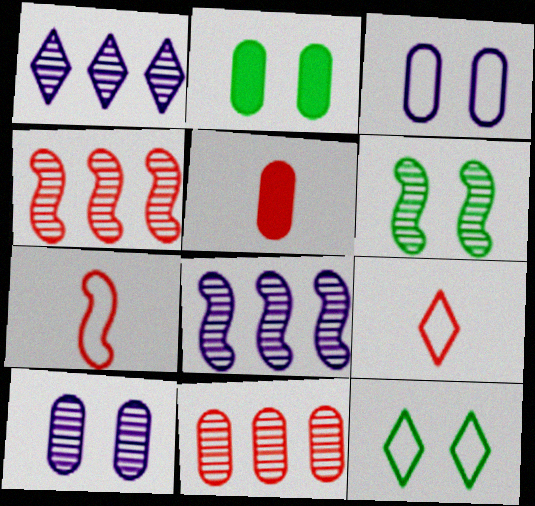[[1, 2, 7], 
[2, 6, 12], 
[2, 8, 9], 
[5, 8, 12]]